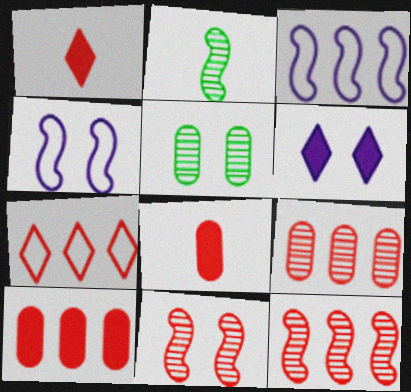[[1, 3, 5], 
[7, 8, 11], 
[7, 10, 12]]